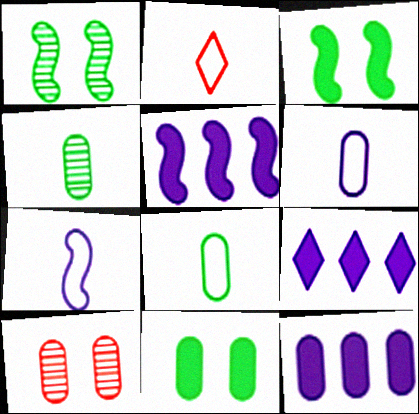[[1, 2, 12], 
[2, 7, 8], 
[5, 9, 12], 
[8, 10, 12]]